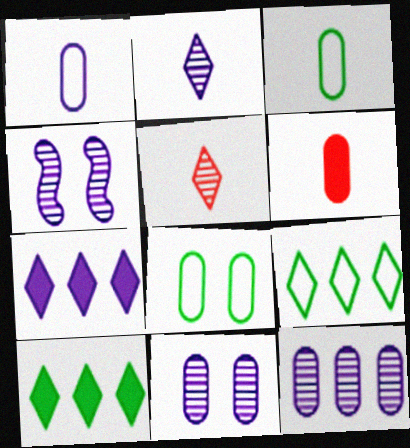[[1, 4, 7], 
[2, 4, 12], 
[4, 6, 9], 
[6, 8, 12]]